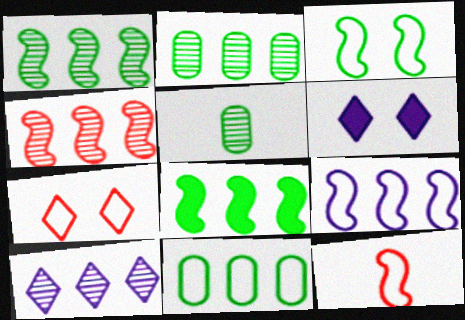[[2, 4, 10], 
[2, 6, 12], 
[3, 9, 12], 
[4, 8, 9]]